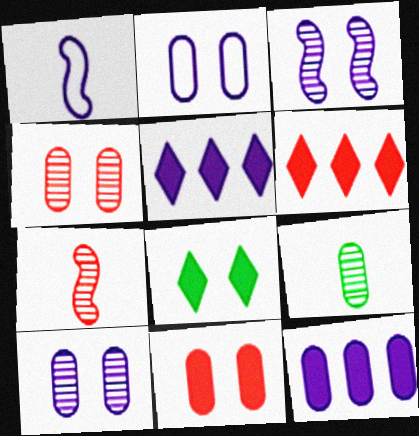[[1, 5, 10]]